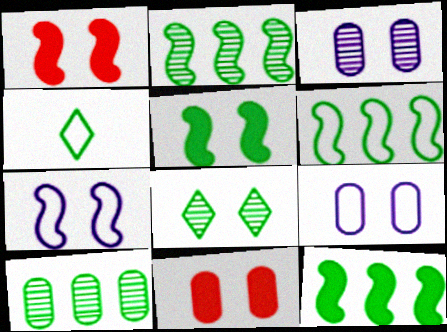[[1, 8, 9], 
[2, 6, 12], 
[4, 5, 10], 
[7, 8, 11]]